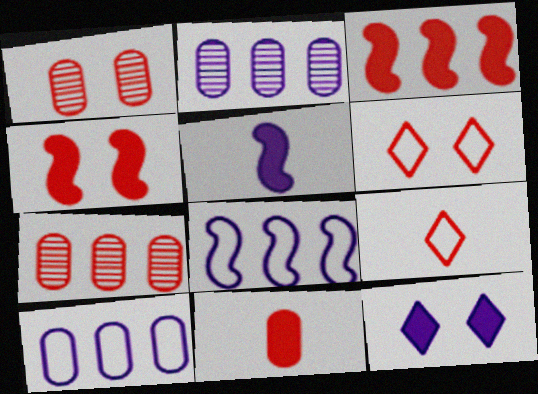[[1, 3, 9], 
[1, 4, 6], 
[4, 7, 9]]